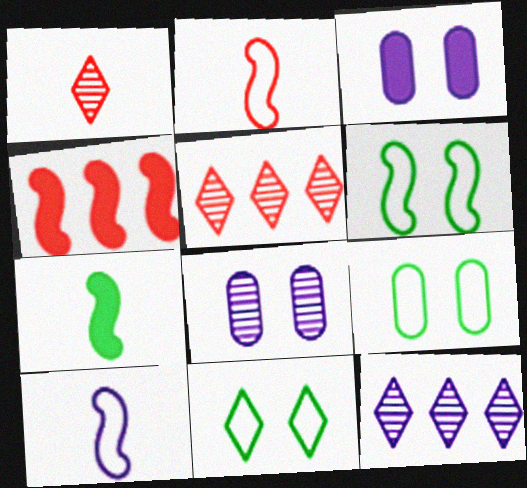[[3, 10, 12], 
[6, 9, 11]]